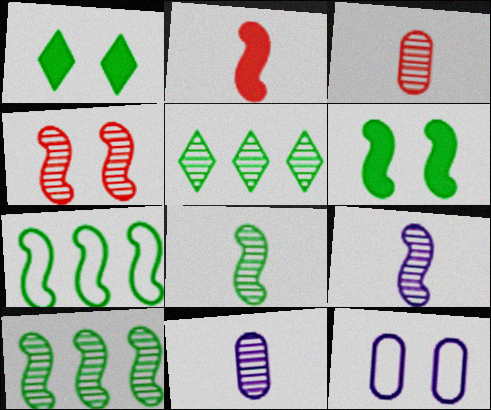[[1, 4, 12], 
[2, 5, 12], 
[4, 5, 11], 
[4, 9, 10], 
[6, 7, 8]]